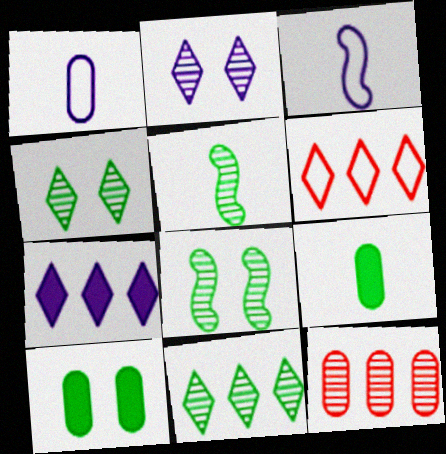[[1, 10, 12], 
[2, 5, 12], 
[6, 7, 11]]